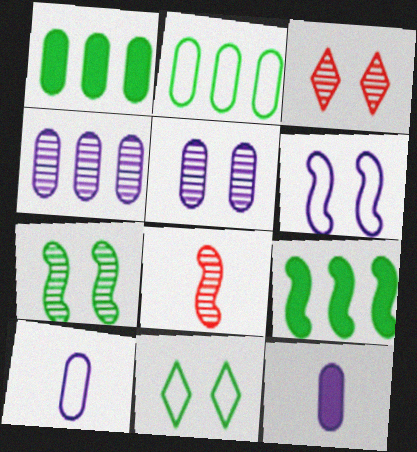[[3, 5, 7], 
[3, 9, 10], 
[6, 8, 9]]